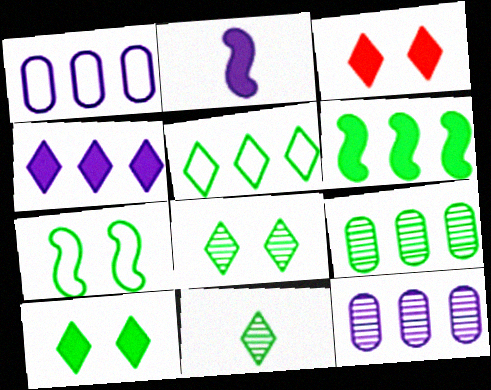[[5, 6, 9], 
[5, 10, 11]]